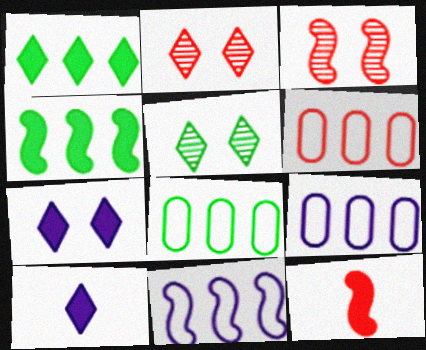[[2, 6, 12], 
[3, 8, 10], 
[5, 9, 12], 
[6, 8, 9]]